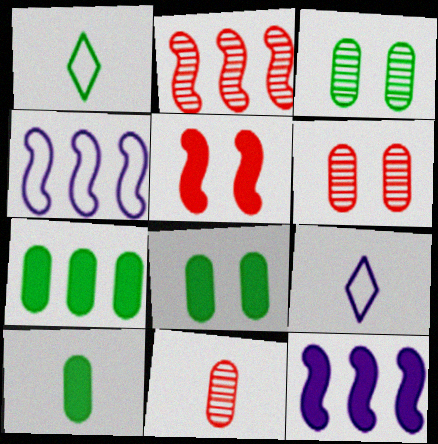[[1, 6, 12], 
[2, 8, 9], 
[7, 8, 10]]